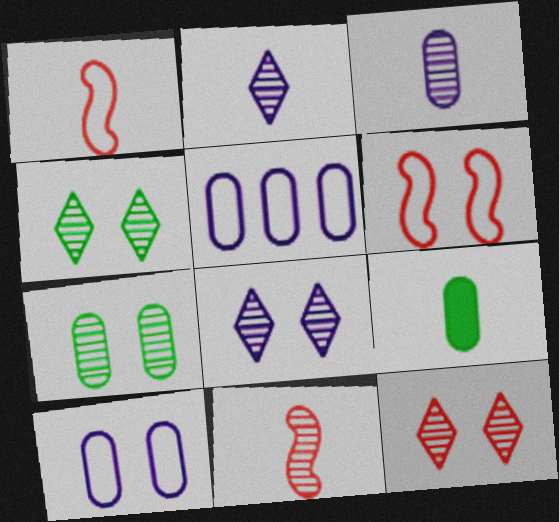[[1, 2, 9], 
[4, 8, 12]]